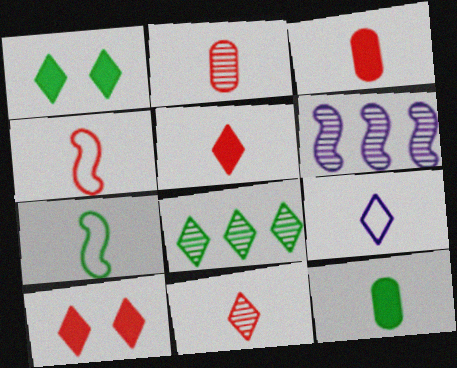[[2, 4, 5], 
[3, 4, 11], 
[8, 9, 10]]